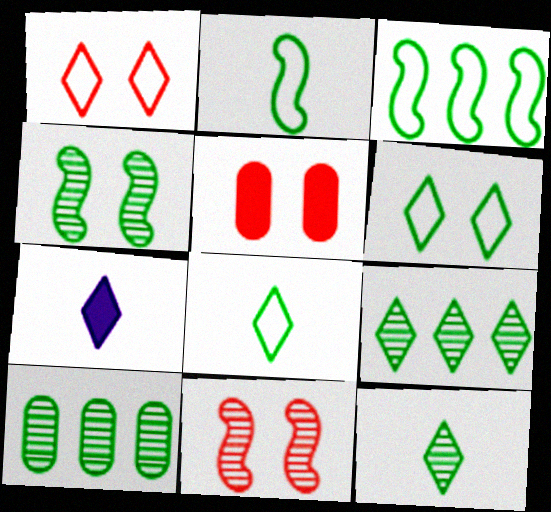[[1, 5, 11], 
[1, 7, 9], 
[4, 10, 12]]